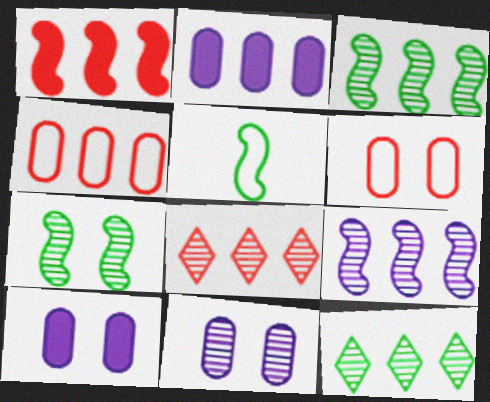[[1, 4, 8], 
[5, 8, 10]]